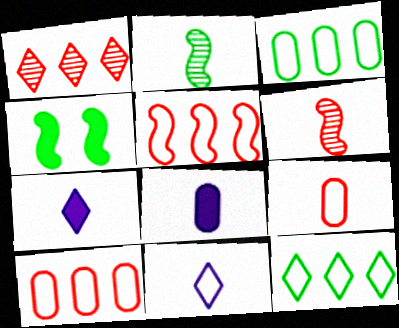[[2, 7, 9]]